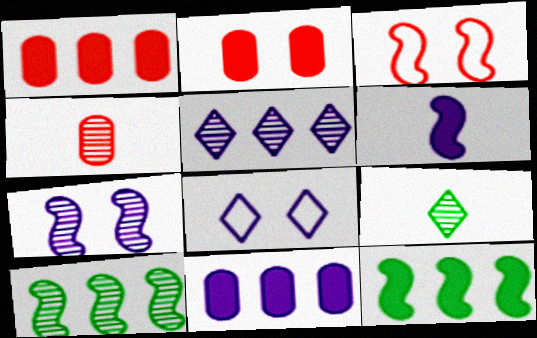[[3, 6, 10], 
[3, 9, 11], 
[4, 8, 12]]